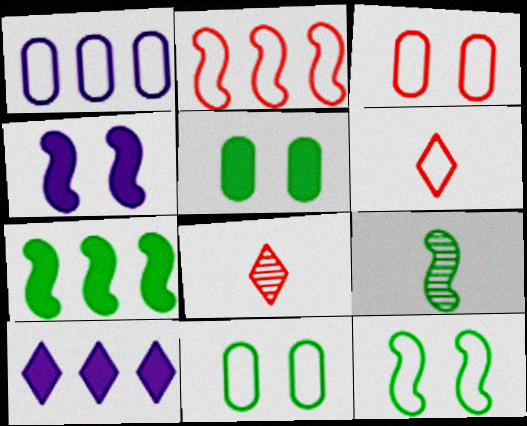[[1, 6, 12], 
[2, 3, 6], 
[2, 4, 9], 
[3, 9, 10], 
[7, 9, 12]]